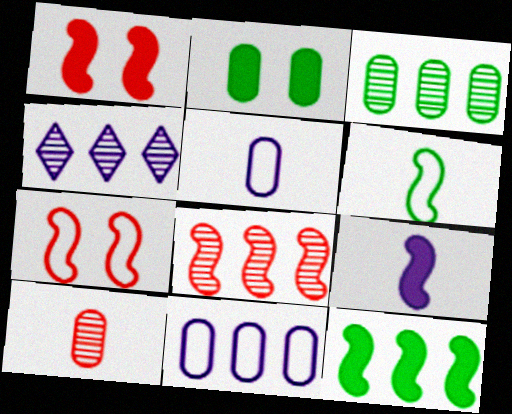[[1, 9, 12], 
[2, 10, 11], 
[3, 4, 8]]